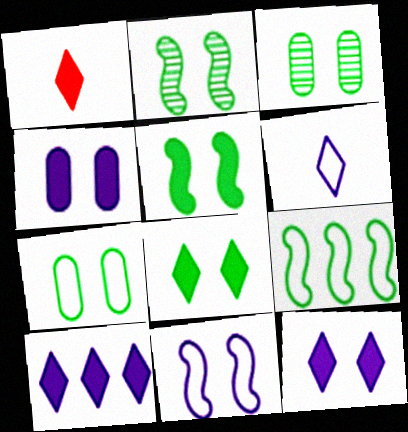[[1, 8, 10], 
[2, 7, 8]]